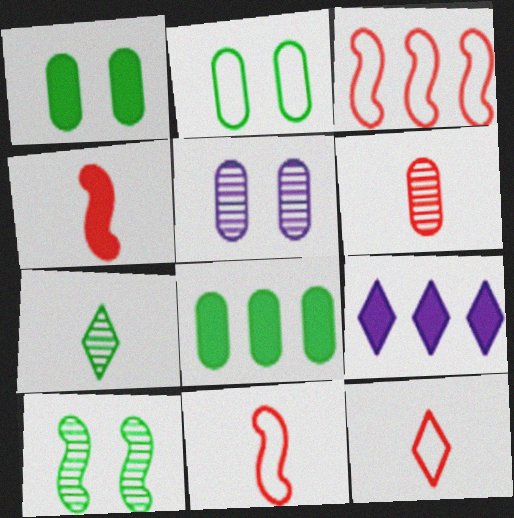[[1, 4, 9], 
[4, 6, 12]]